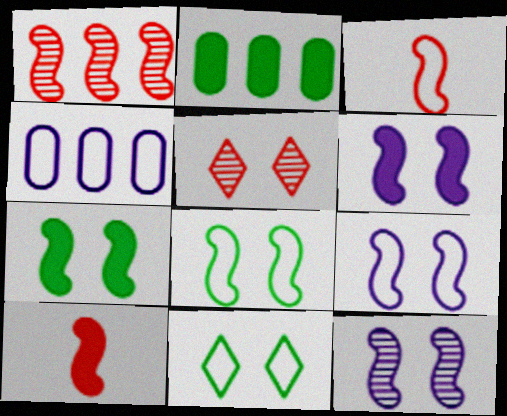[[3, 4, 11], 
[6, 9, 12]]